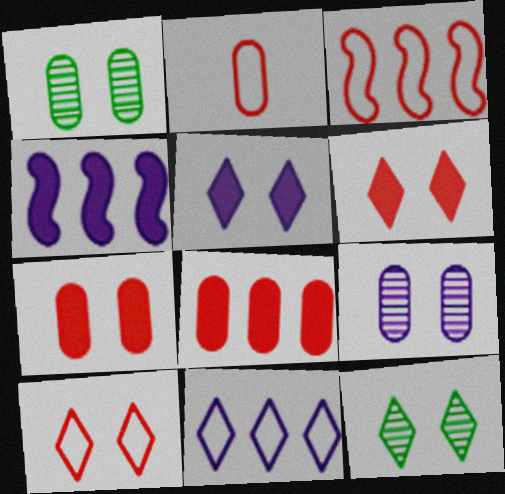[[2, 3, 10], 
[2, 4, 12], 
[5, 10, 12]]